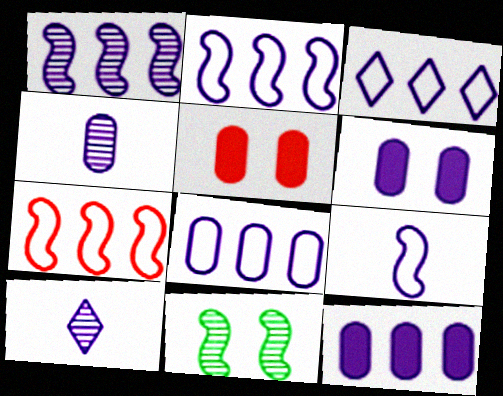[[1, 3, 12], 
[2, 3, 8], 
[2, 6, 10], 
[4, 6, 8]]